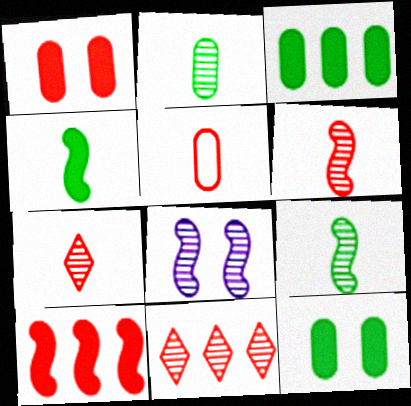[[2, 8, 11]]